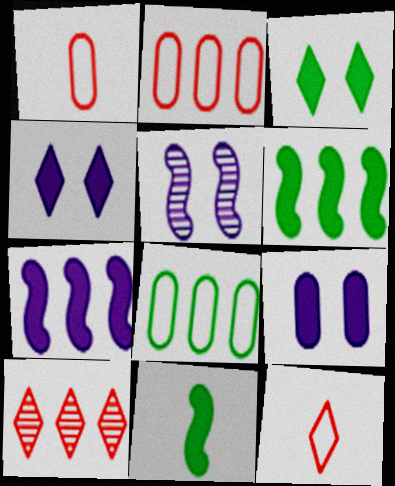[[7, 8, 10]]